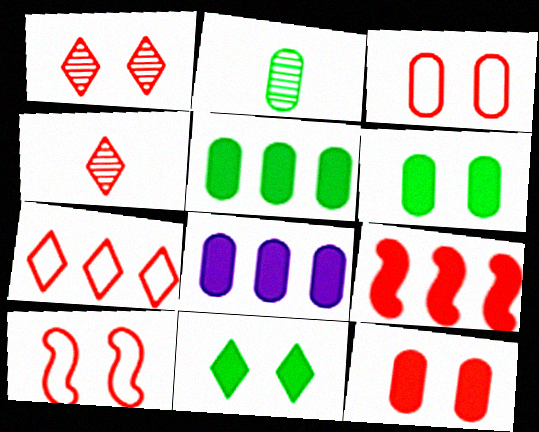[[1, 10, 12], 
[2, 3, 8], 
[3, 4, 9]]